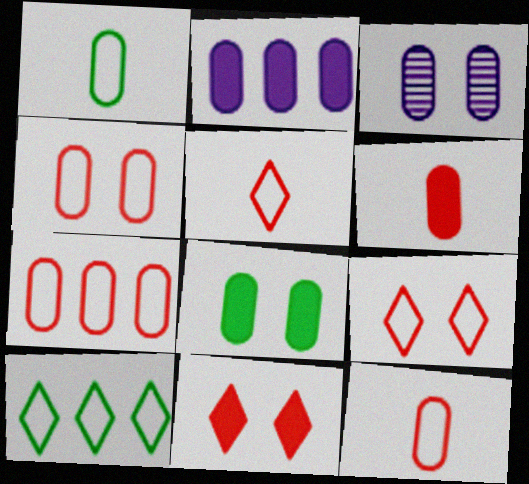[[2, 6, 8], 
[3, 4, 8], 
[4, 7, 12]]